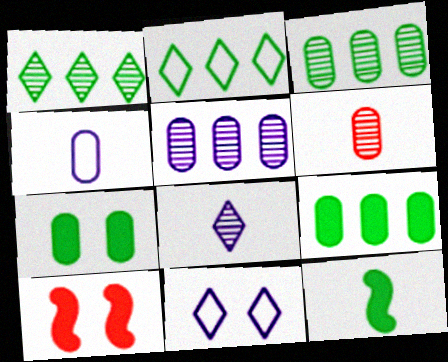[[1, 4, 10]]